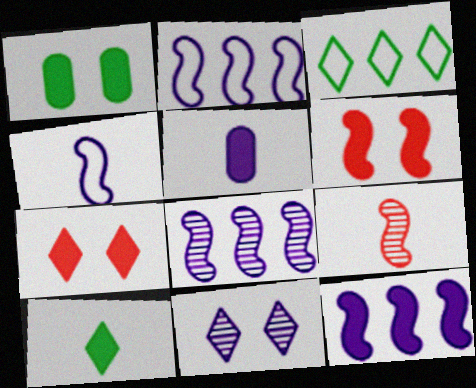[[2, 5, 11], 
[2, 8, 12]]